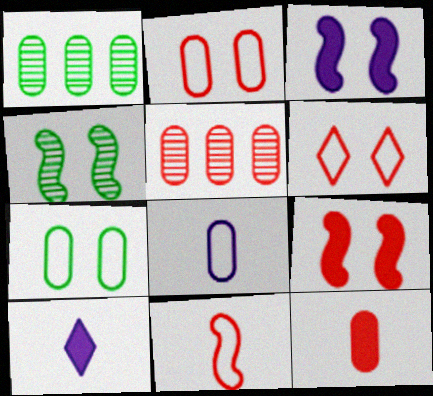[[2, 5, 12]]